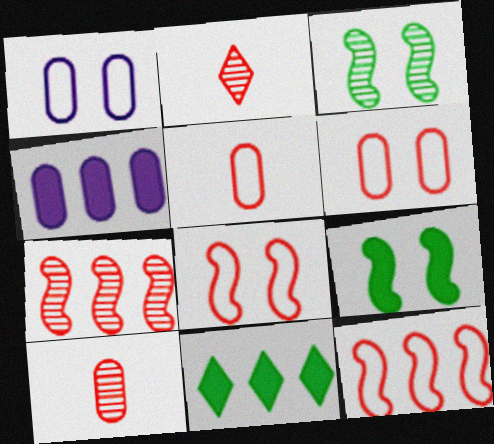[]